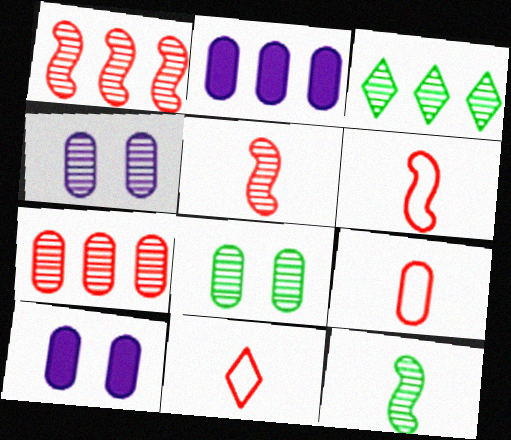[[2, 8, 9], 
[3, 4, 5], 
[3, 6, 10], 
[3, 8, 12], 
[6, 9, 11]]